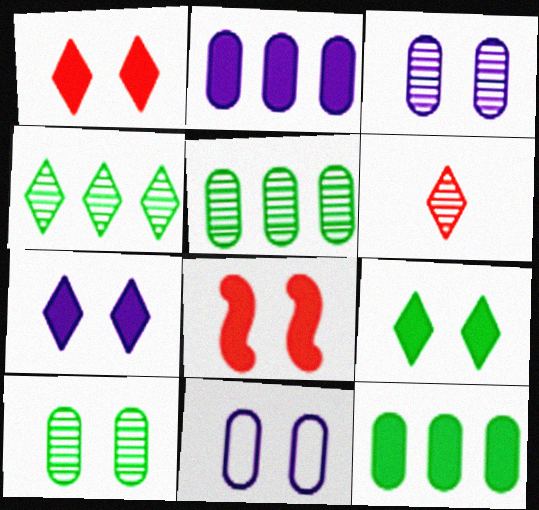[[1, 7, 9]]